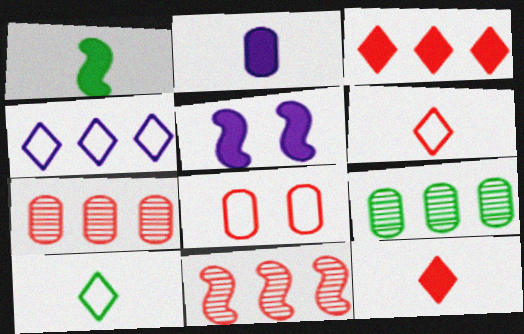[[1, 2, 12], 
[2, 8, 9], 
[5, 6, 9], 
[5, 7, 10], 
[8, 11, 12]]